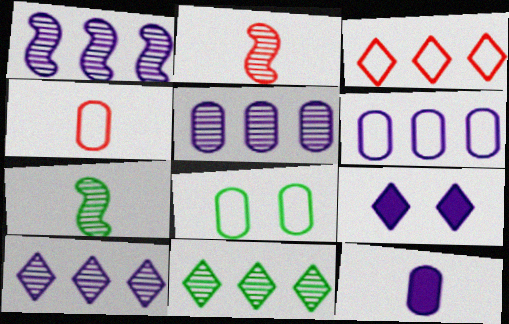[[1, 5, 10], 
[4, 6, 8]]